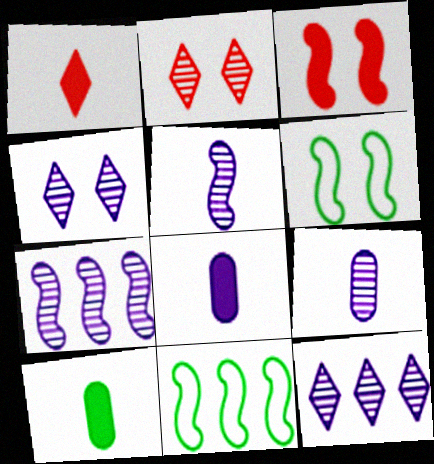[[2, 8, 11], 
[3, 5, 11], 
[4, 7, 9]]